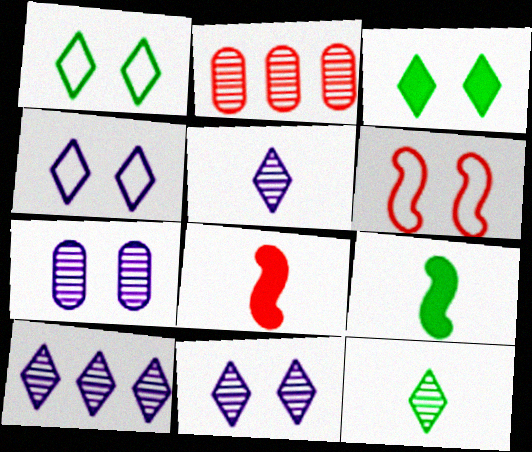[[2, 4, 9], 
[3, 6, 7], 
[5, 10, 11]]